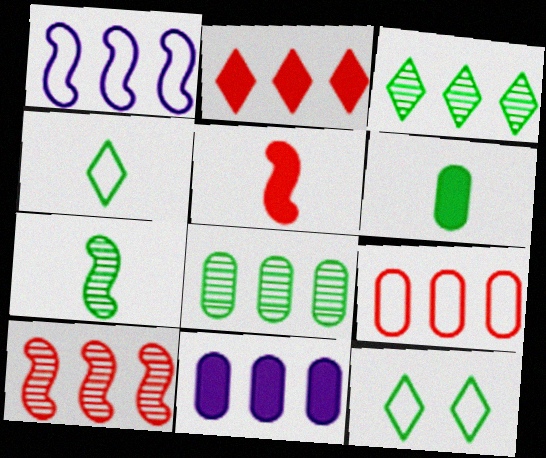[[1, 2, 8], 
[2, 9, 10], 
[4, 6, 7], 
[8, 9, 11]]